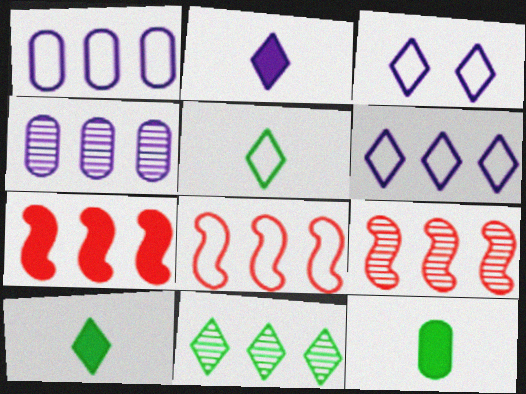[[1, 7, 11], 
[3, 9, 12], 
[4, 9, 11], 
[7, 8, 9]]